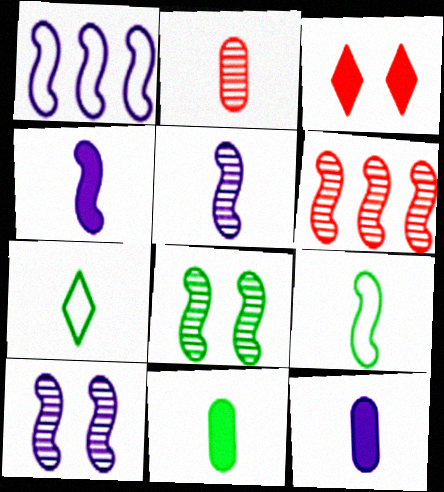[[1, 4, 10], 
[2, 4, 7], 
[5, 6, 8]]